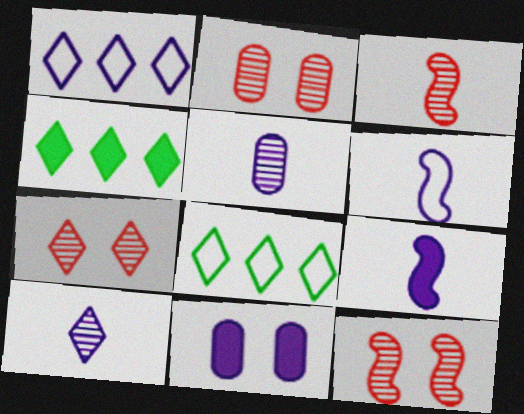[[2, 4, 6], 
[2, 7, 12], 
[2, 8, 9], 
[3, 8, 11]]